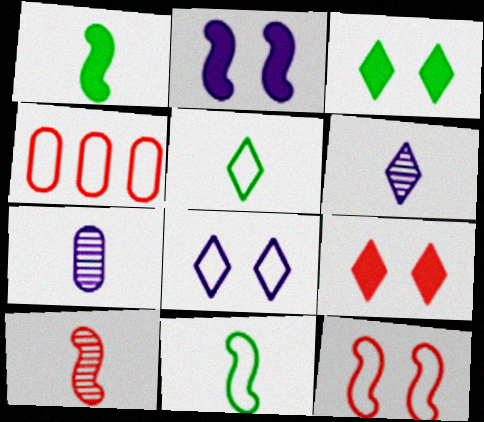[[4, 8, 11], 
[4, 9, 10]]